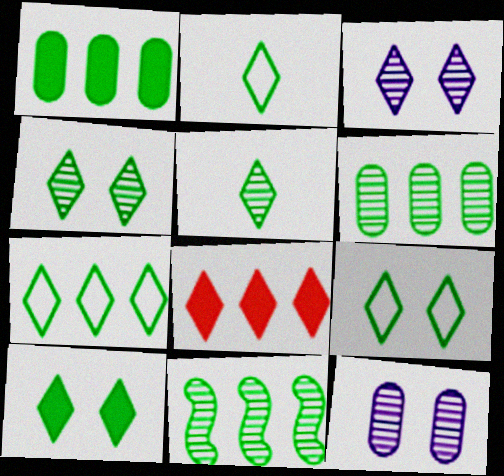[[1, 7, 11], 
[2, 3, 8], 
[2, 7, 9], 
[4, 9, 10], 
[5, 7, 10]]